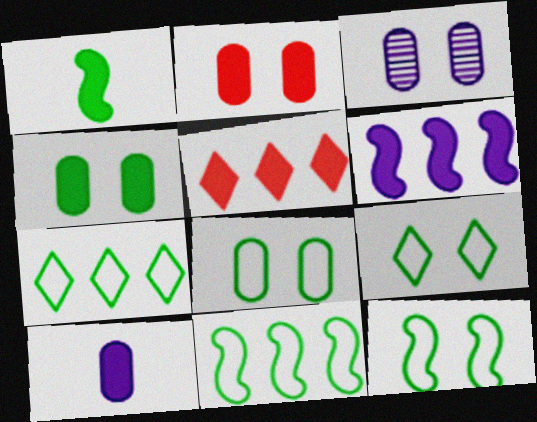[[2, 3, 8], 
[8, 9, 12]]